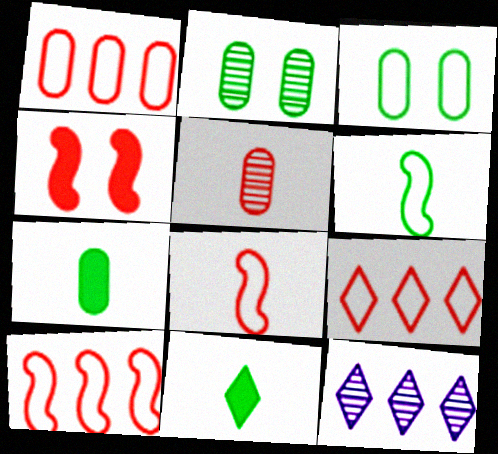[[1, 9, 10], 
[4, 5, 9]]